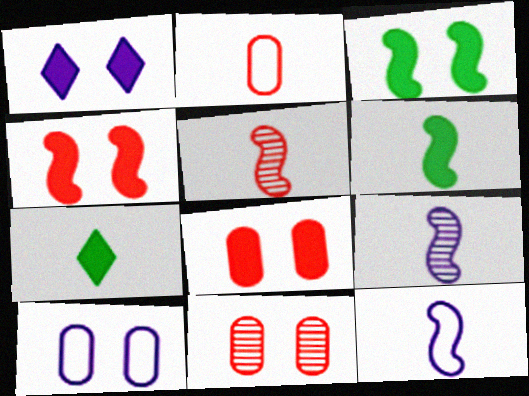[[1, 3, 8], 
[2, 7, 9], 
[5, 6, 12]]